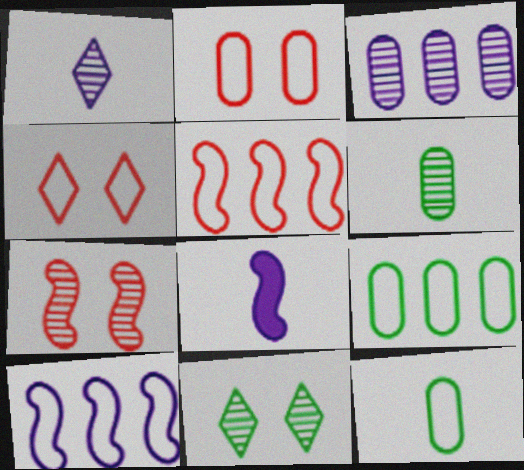[[4, 10, 12]]